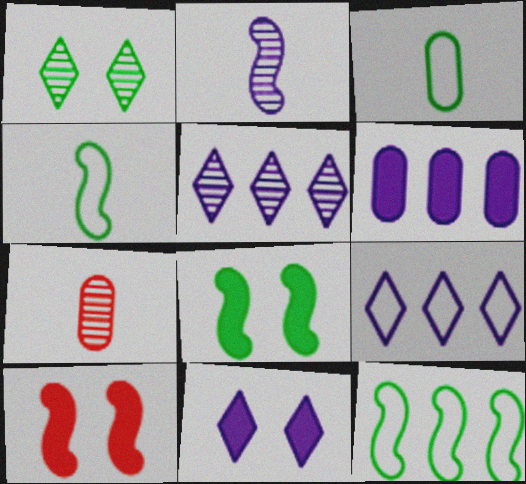[[2, 10, 12], 
[3, 5, 10], 
[7, 8, 9], 
[7, 11, 12]]